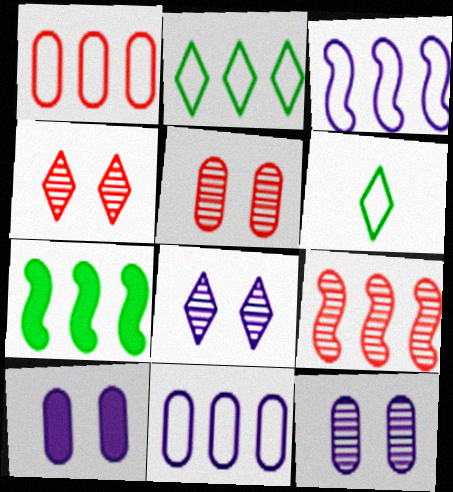[[1, 2, 3], 
[3, 7, 9], 
[6, 9, 10]]